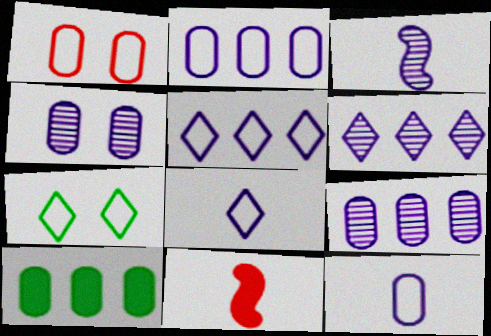[[3, 4, 6], 
[7, 9, 11]]